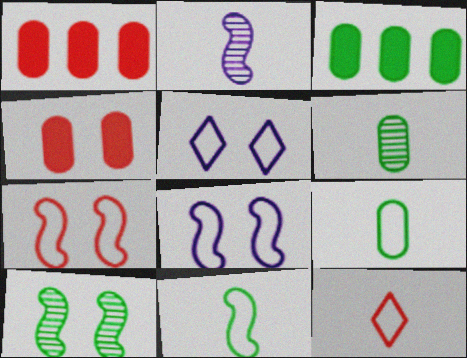[[4, 5, 10]]